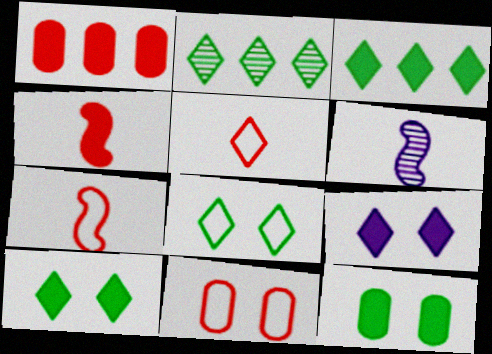[[1, 6, 8], 
[2, 5, 9], 
[3, 6, 11]]